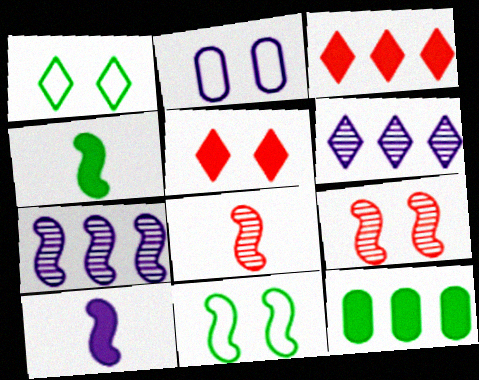[[2, 6, 10], 
[5, 10, 12]]